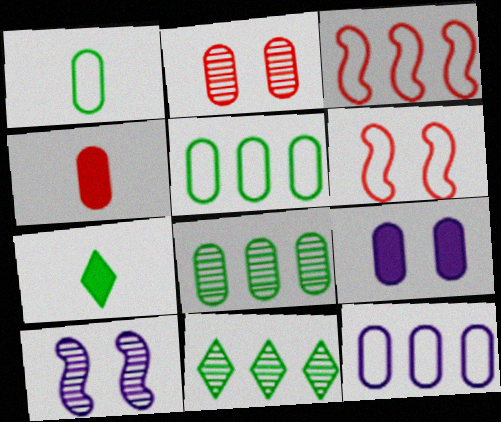[]